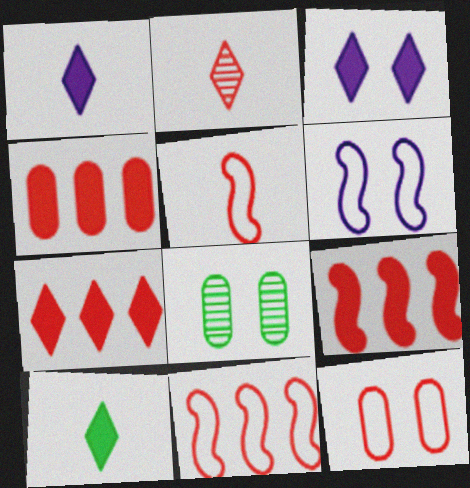[[1, 8, 11], 
[2, 9, 12], 
[3, 7, 10], 
[4, 7, 9]]